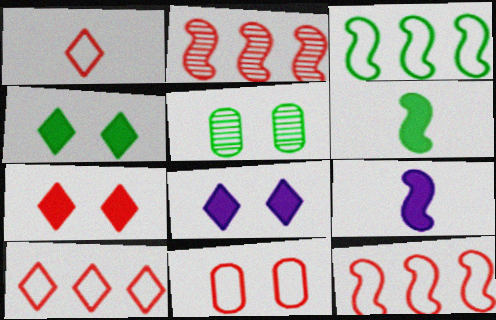[[1, 11, 12], 
[4, 7, 8], 
[5, 9, 10]]